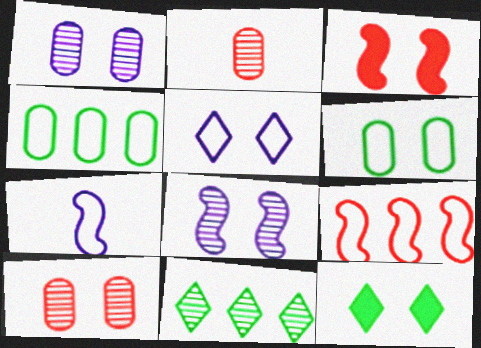[[2, 8, 11]]